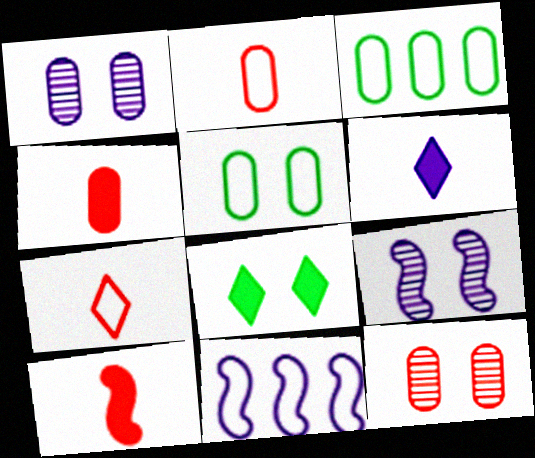[[1, 3, 4], 
[1, 6, 11], 
[5, 7, 11]]